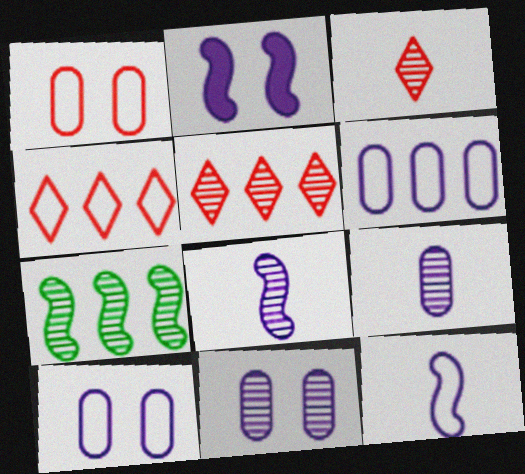[[3, 7, 11]]